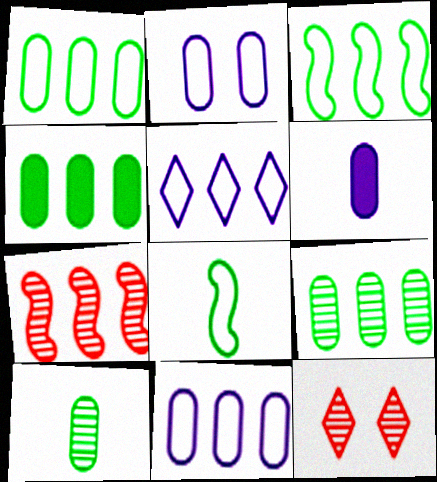[[1, 4, 9], 
[3, 6, 12], 
[4, 5, 7]]